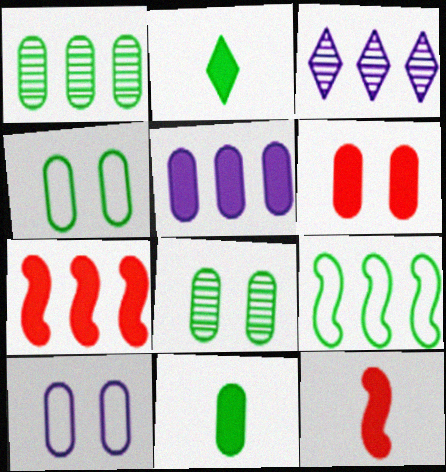[[1, 4, 11], 
[2, 8, 9], 
[3, 4, 12], 
[5, 6, 11], 
[6, 8, 10]]